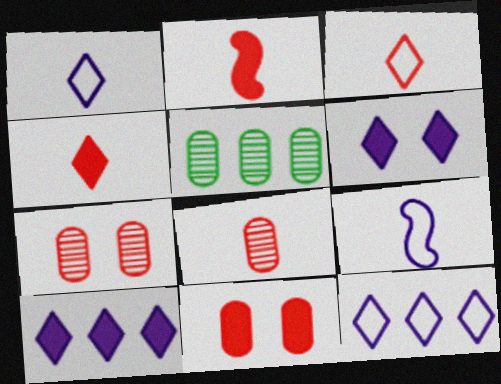[[2, 3, 8]]